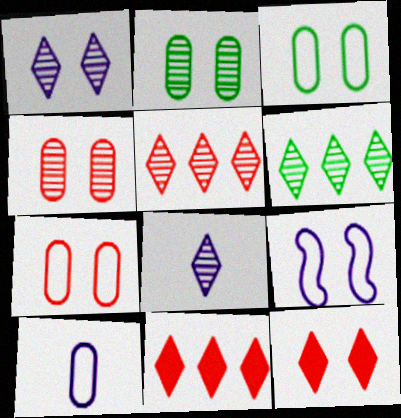[[2, 9, 12]]